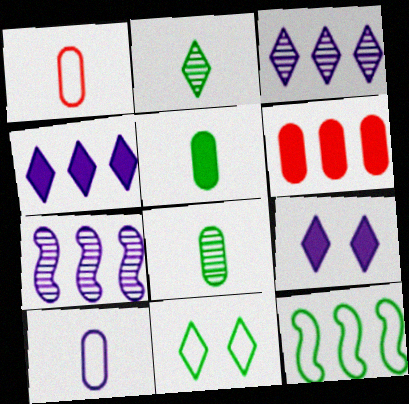[[3, 6, 12], 
[7, 9, 10]]